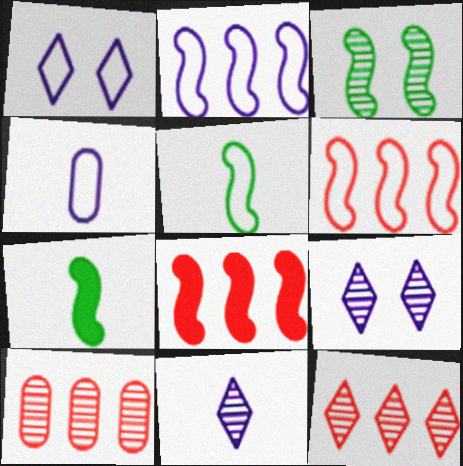[[1, 2, 4], 
[1, 7, 10], 
[3, 10, 11]]